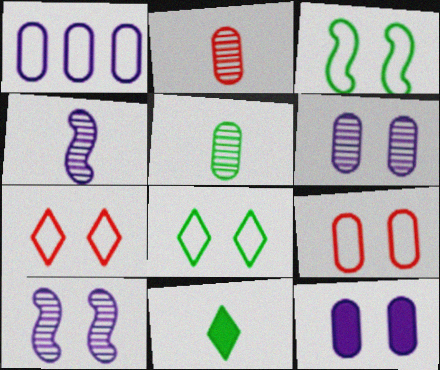[]